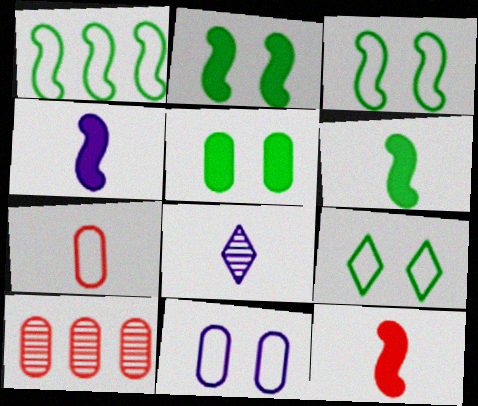[[4, 6, 12], 
[4, 9, 10], 
[6, 7, 8]]